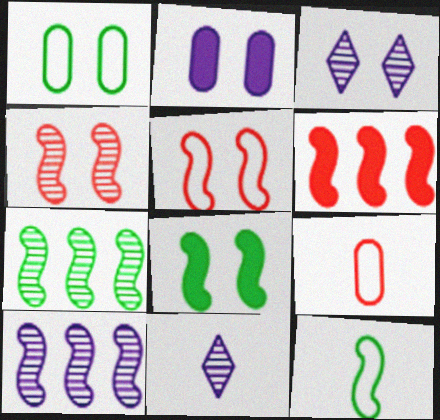[[1, 6, 11], 
[7, 8, 12]]